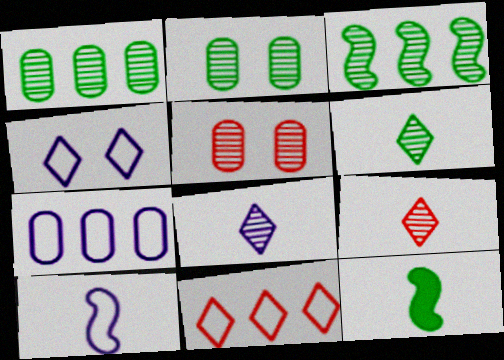[[2, 3, 6], 
[3, 5, 8], 
[4, 7, 10], 
[6, 8, 9]]